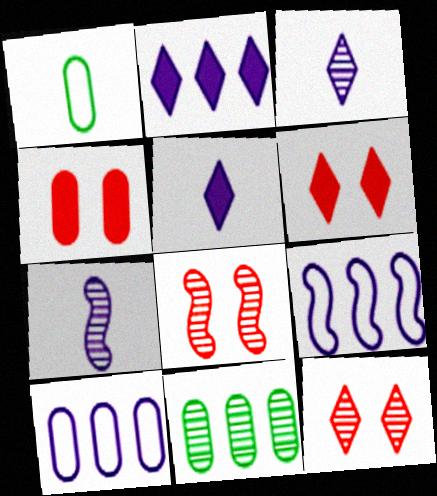[[1, 2, 8], 
[3, 8, 11], 
[7, 11, 12]]